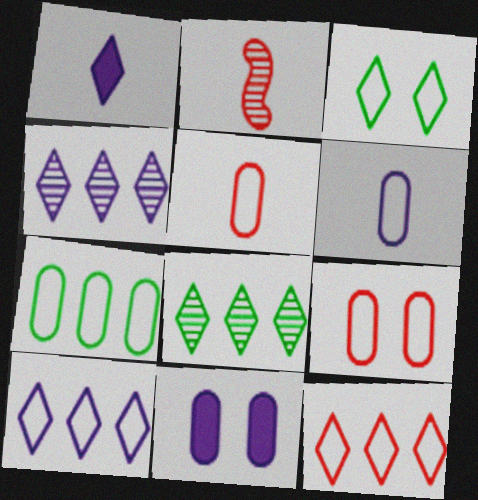[[6, 7, 9]]